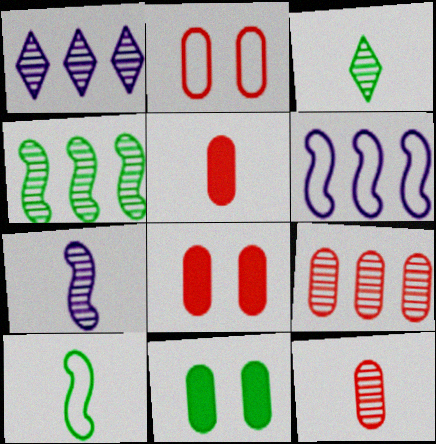[[1, 4, 9], 
[1, 8, 10], 
[2, 5, 9], 
[3, 6, 8], 
[3, 7, 12]]